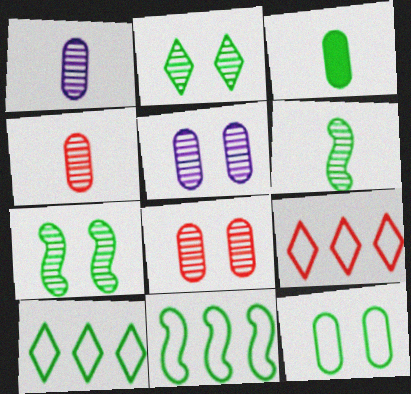[[2, 3, 11], 
[3, 7, 10]]